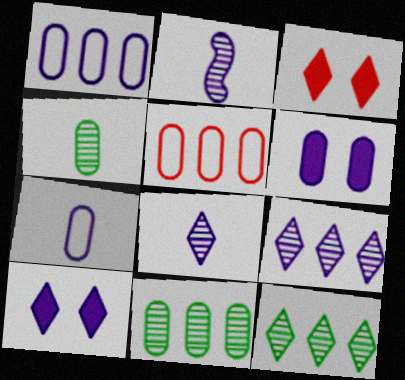[[1, 2, 10], 
[4, 5, 6]]